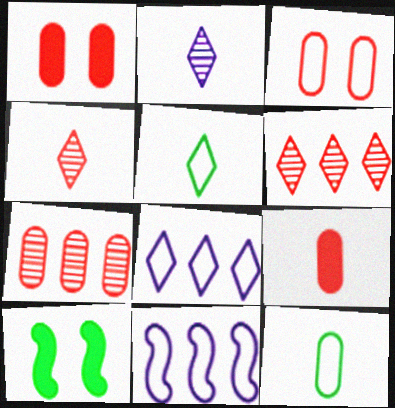[[3, 5, 11], 
[3, 7, 9]]